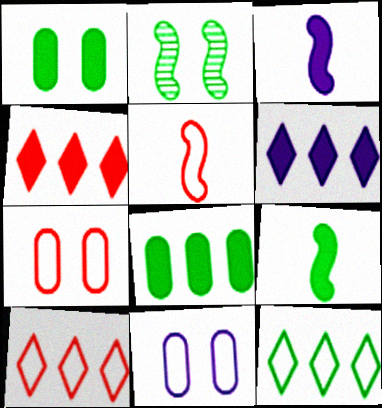[[1, 3, 4], 
[5, 7, 10], 
[5, 11, 12]]